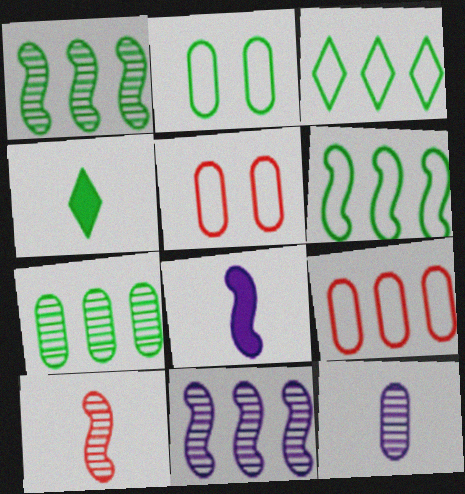[[1, 2, 4], 
[4, 5, 11]]